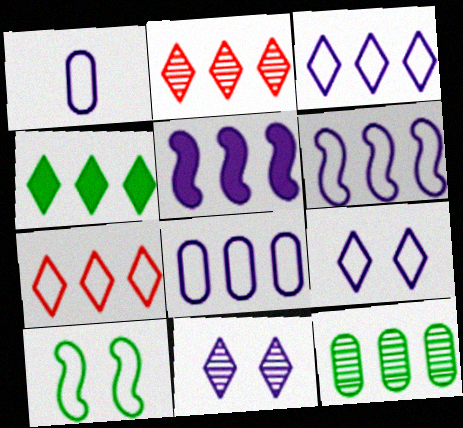[[1, 5, 11], 
[1, 6, 9], 
[1, 7, 10], 
[2, 3, 4], 
[3, 6, 8], 
[5, 7, 12]]